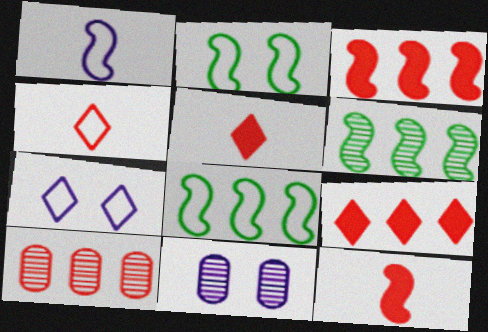[[5, 8, 11]]